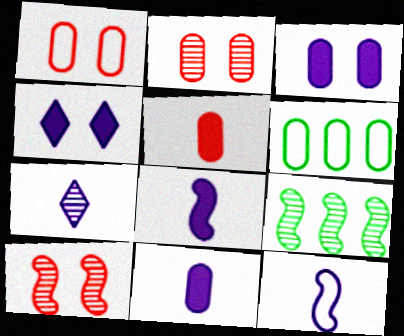[[2, 6, 11], 
[2, 7, 9], 
[7, 11, 12]]